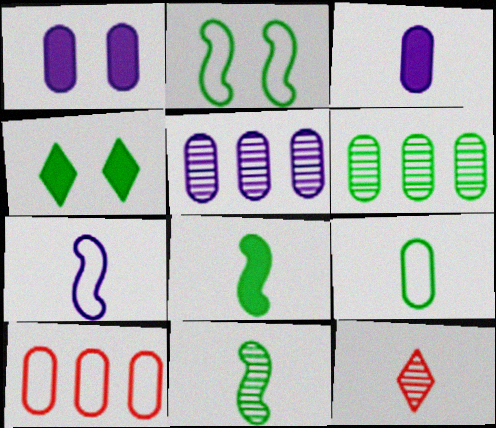[]